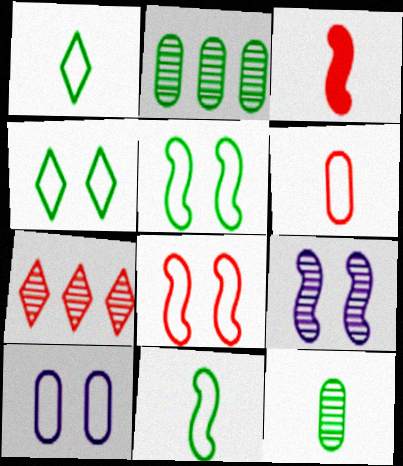[[4, 8, 10], 
[7, 9, 12]]